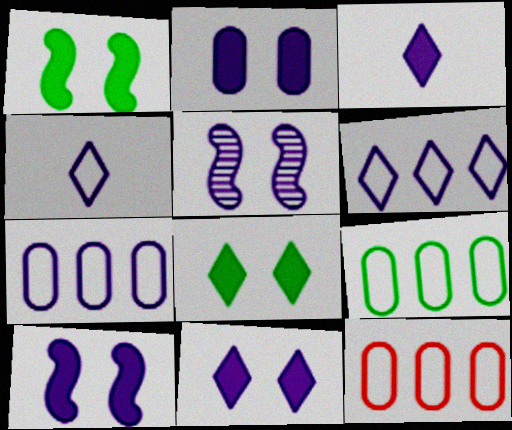[[2, 10, 11], 
[3, 5, 7], 
[7, 9, 12]]